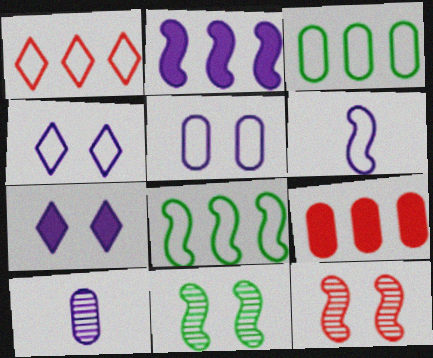[[2, 4, 10]]